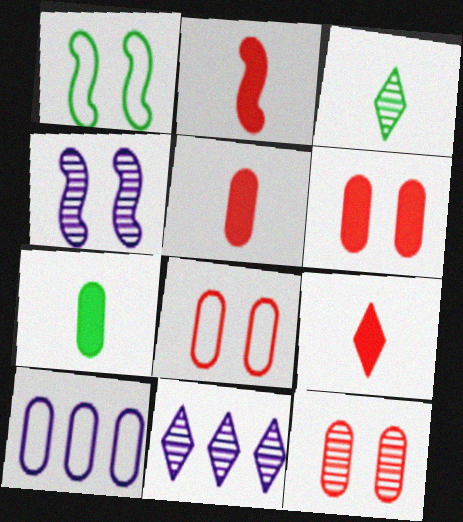[[1, 5, 11], 
[2, 5, 9], 
[6, 8, 12], 
[7, 10, 12]]